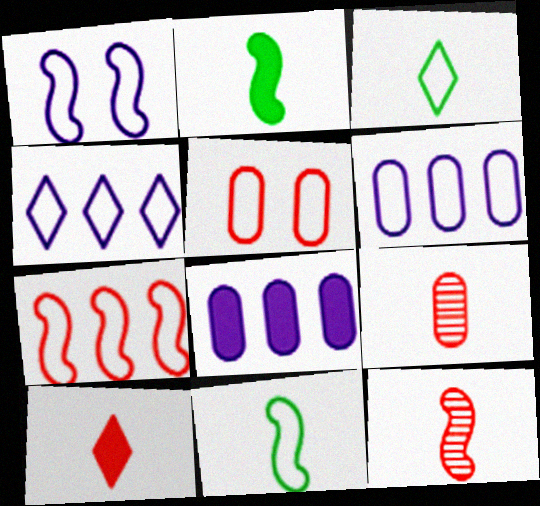[[1, 7, 11], 
[4, 5, 11]]